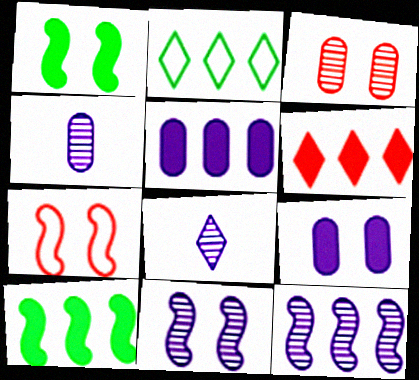[[1, 7, 11], 
[5, 6, 10]]